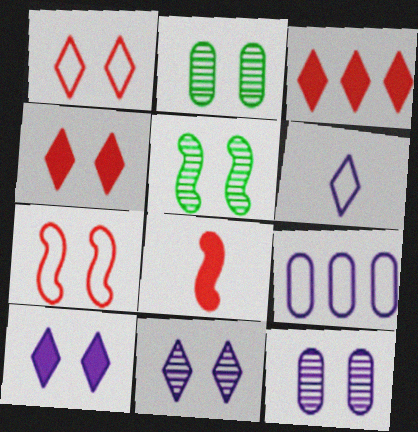[[2, 7, 10]]